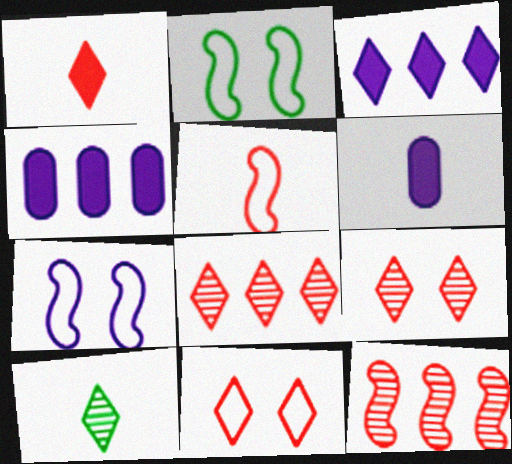[[1, 8, 11], 
[2, 6, 8], 
[3, 10, 11], 
[5, 6, 10]]